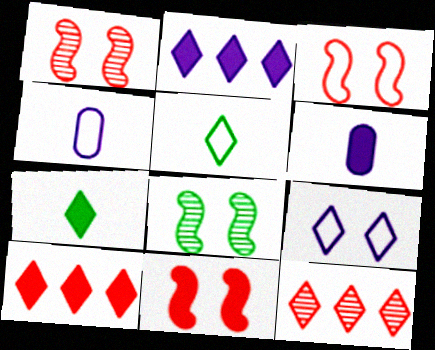[[1, 3, 11], 
[4, 8, 10], 
[7, 9, 12]]